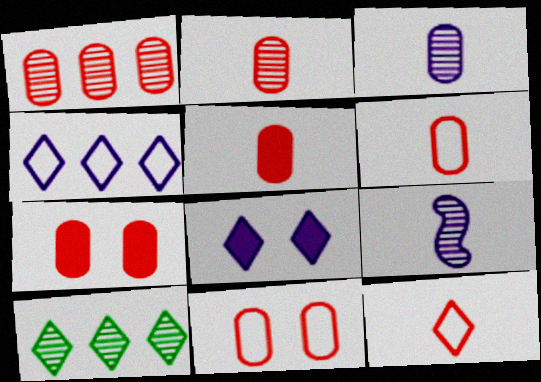[[1, 5, 11], 
[1, 6, 7], 
[2, 5, 6], 
[8, 10, 12]]